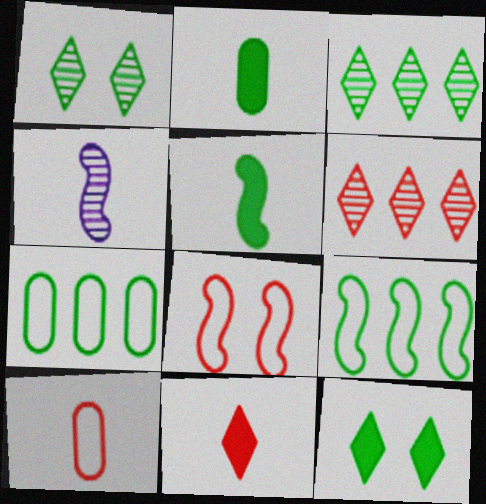[[1, 2, 9], 
[1, 5, 7]]